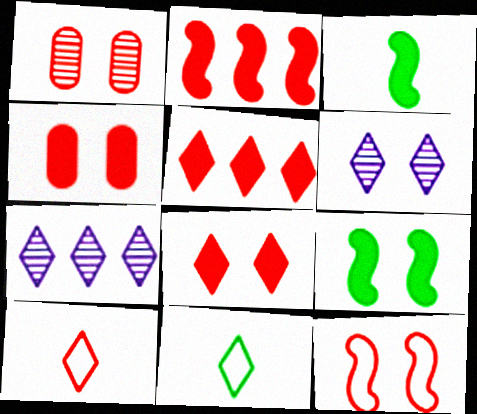[[1, 2, 10], 
[1, 8, 12], 
[5, 6, 11], 
[7, 8, 11]]